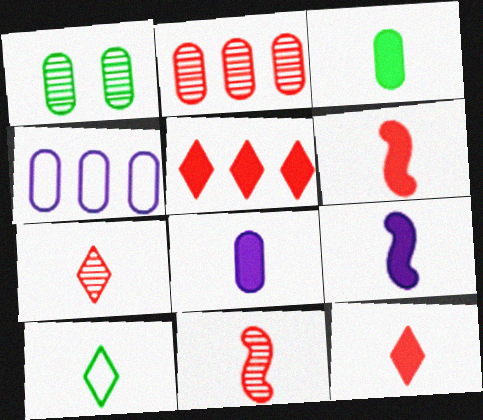[[3, 9, 12], 
[8, 10, 11]]